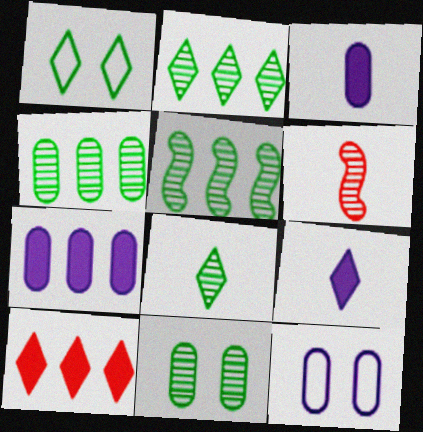[[1, 6, 7], 
[2, 4, 5], 
[5, 8, 11]]